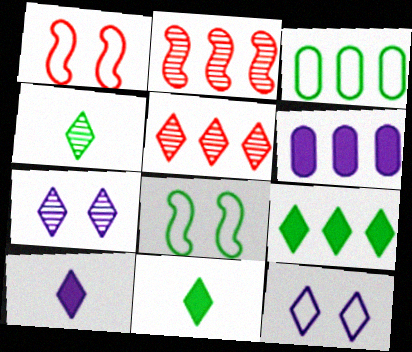[[1, 4, 6], 
[4, 5, 7], 
[5, 11, 12]]